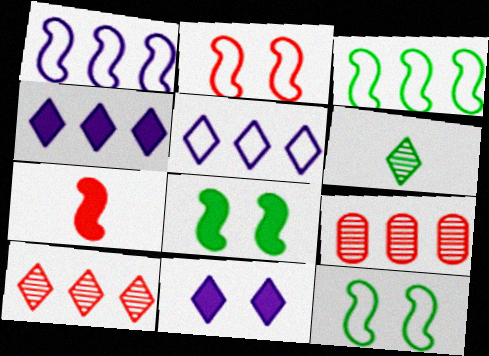[[3, 4, 9]]